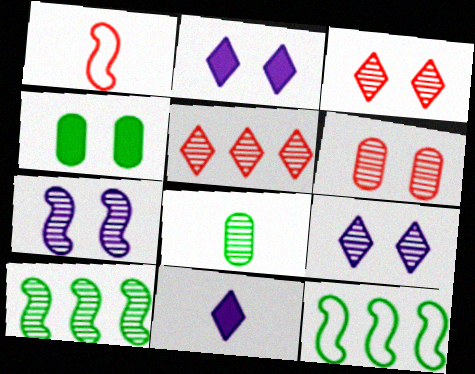[[1, 8, 11], 
[5, 7, 8], 
[6, 11, 12]]